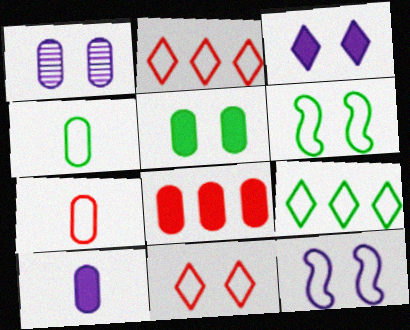[[1, 3, 12], 
[1, 4, 8], 
[2, 4, 12], 
[4, 6, 9], 
[5, 8, 10], 
[7, 9, 12]]